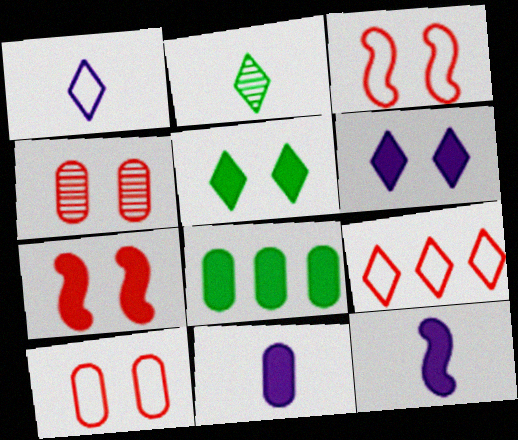[[2, 6, 9]]